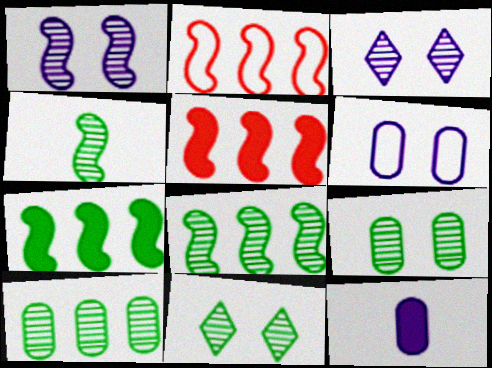[[2, 11, 12], 
[4, 10, 11]]